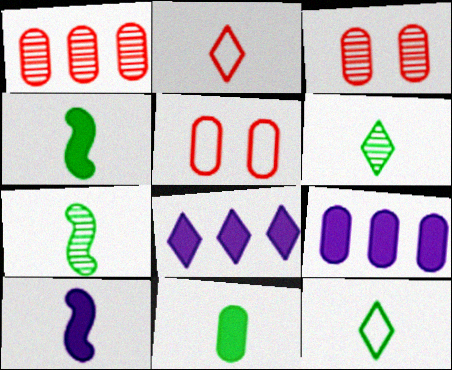[[5, 7, 8], 
[7, 11, 12]]